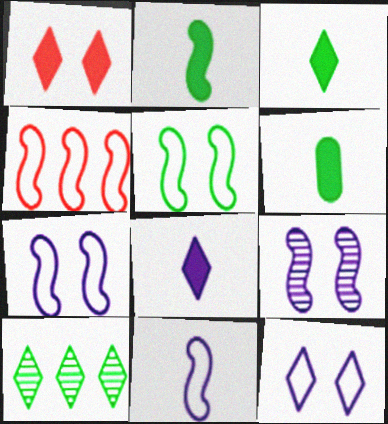[[2, 3, 6], 
[2, 4, 9], 
[4, 5, 11], 
[5, 6, 10]]